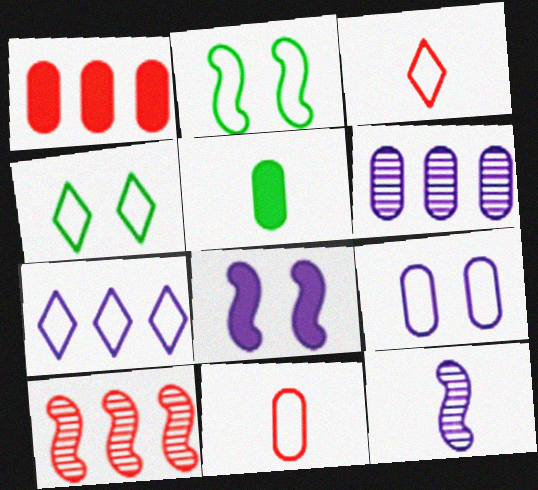[[1, 4, 12], 
[2, 7, 11], 
[3, 4, 7], 
[3, 5, 12]]